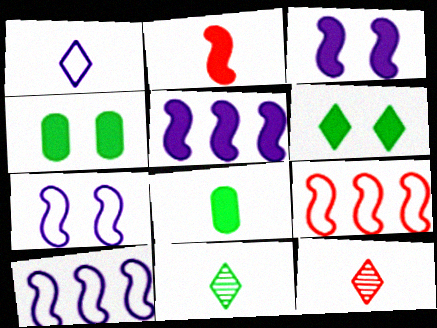[[4, 10, 12]]